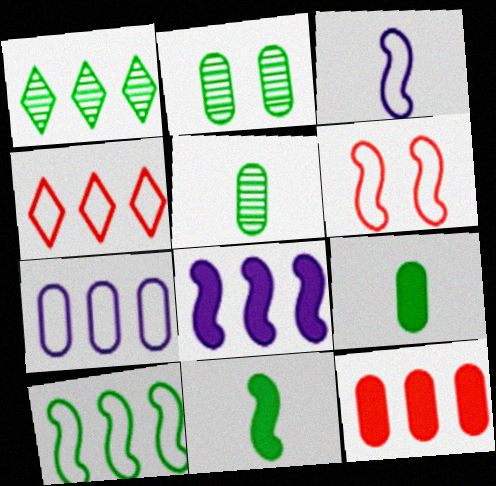[[3, 6, 10], 
[4, 7, 10]]